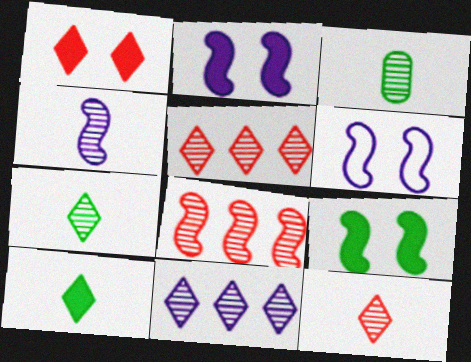[[3, 4, 12]]